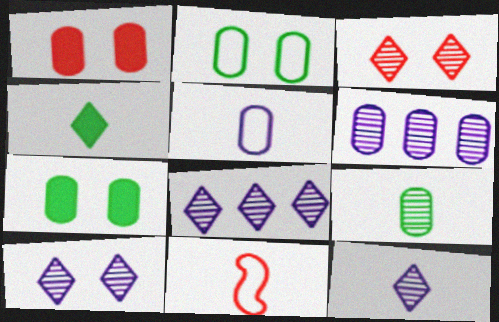[[7, 8, 11], 
[8, 10, 12]]